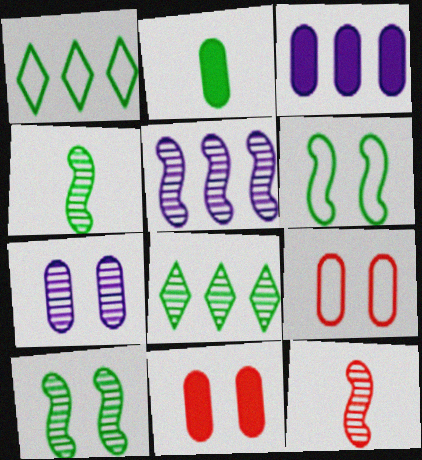[[1, 2, 10], 
[2, 3, 11], 
[2, 6, 8], 
[5, 10, 12], 
[7, 8, 12]]